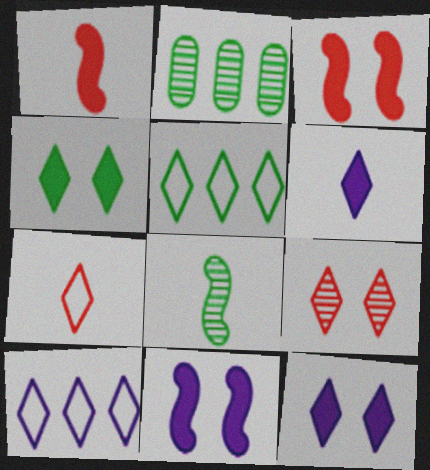[[2, 7, 11], 
[5, 6, 9]]